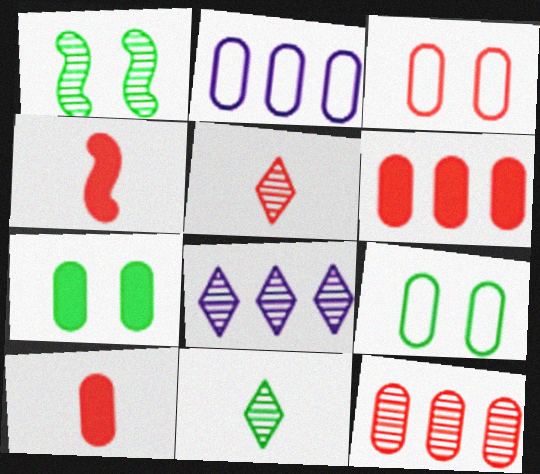[[3, 10, 12], 
[4, 8, 9]]